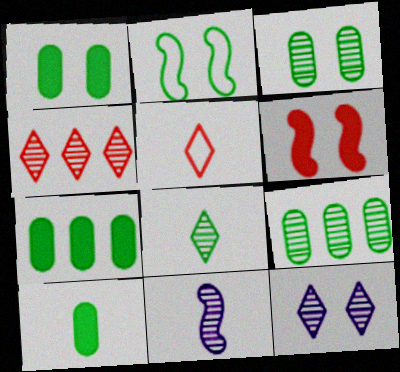[[1, 7, 10], 
[2, 7, 8], 
[3, 4, 11], 
[4, 8, 12], 
[5, 10, 11]]